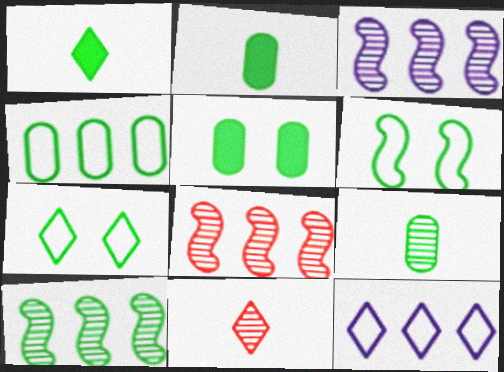[[2, 7, 10], 
[3, 8, 10], 
[4, 5, 9]]